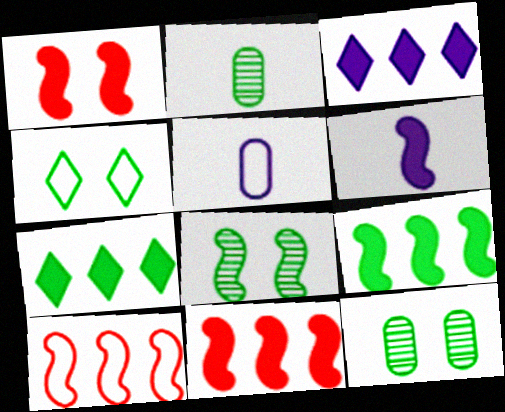[[1, 6, 9], 
[2, 4, 9], 
[4, 5, 10], 
[6, 8, 10]]